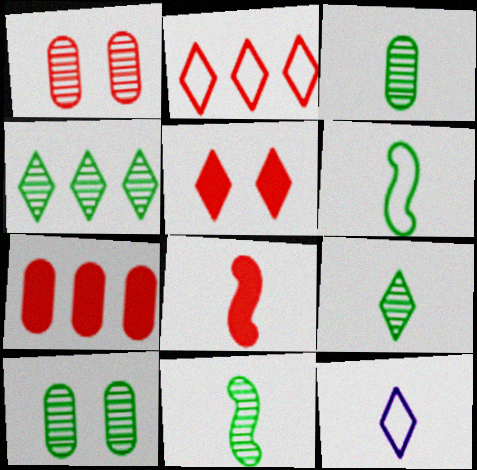[[1, 2, 8], 
[3, 8, 12], 
[3, 9, 11], 
[4, 5, 12], 
[4, 10, 11], 
[5, 7, 8]]